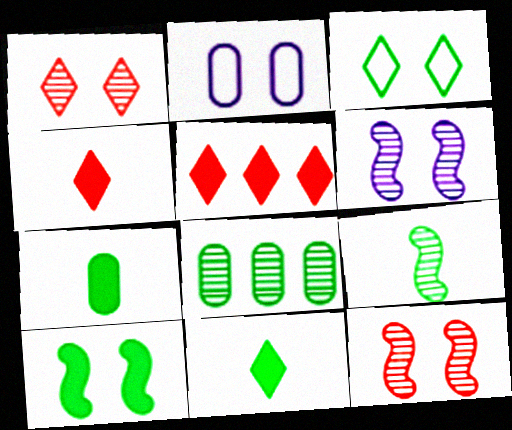[[1, 2, 10], 
[2, 5, 9]]